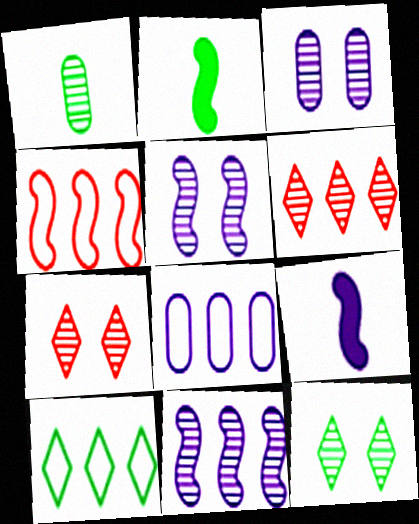[[1, 5, 6], 
[1, 7, 11], 
[2, 4, 5], 
[2, 7, 8], 
[4, 8, 10]]